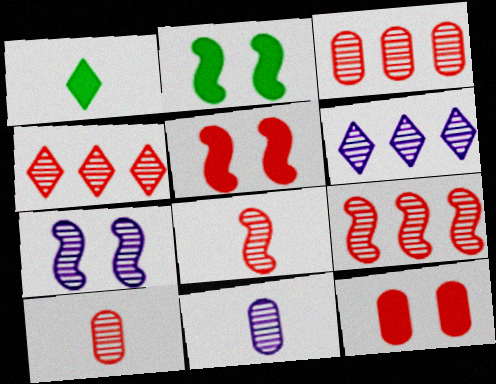[[3, 4, 9], 
[6, 7, 11]]